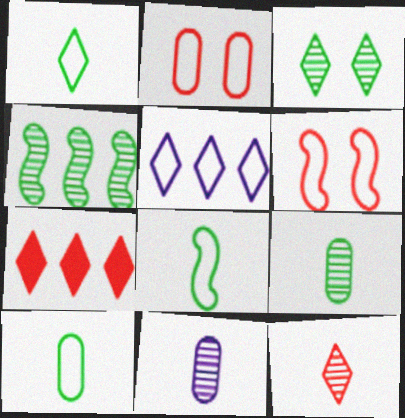[[1, 8, 10], 
[2, 5, 8], 
[3, 4, 9], 
[5, 6, 10]]